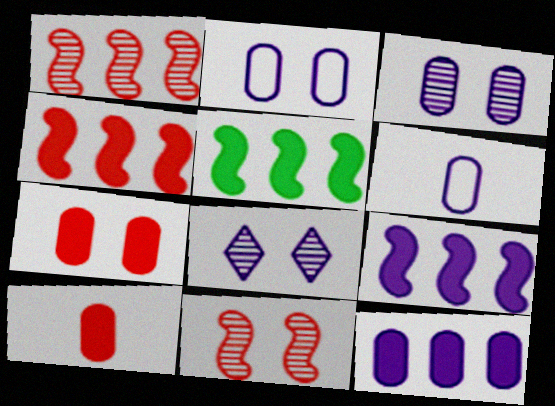[[3, 6, 12], 
[4, 5, 9], 
[6, 8, 9]]